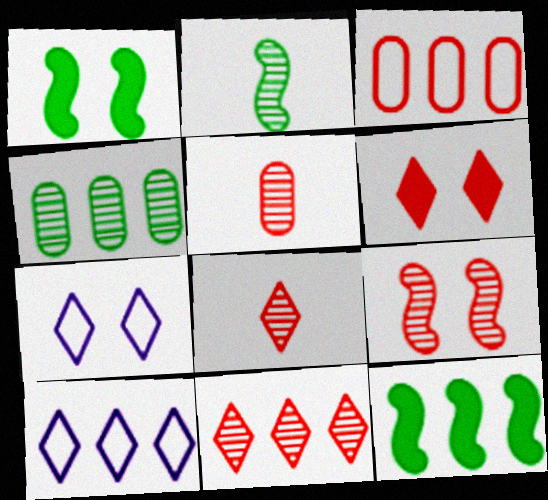[[1, 5, 10], 
[5, 7, 12], 
[5, 9, 11]]